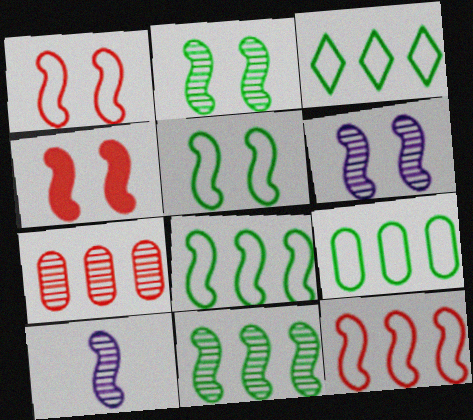[[3, 8, 9], 
[4, 5, 6], 
[4, 8, 10]]